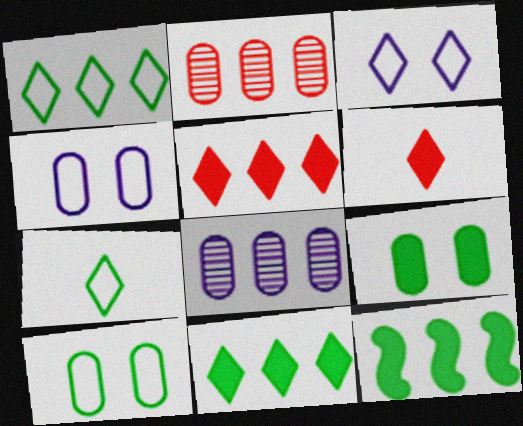[]